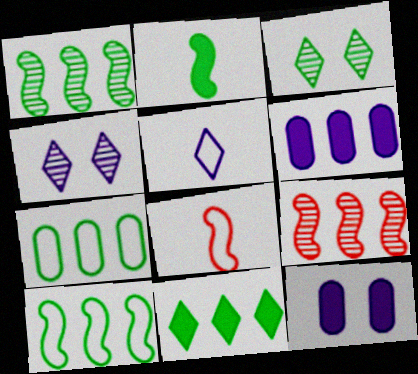[[1, 7, 11], 
[2, 3, 7], 
[3, 6, 8]]